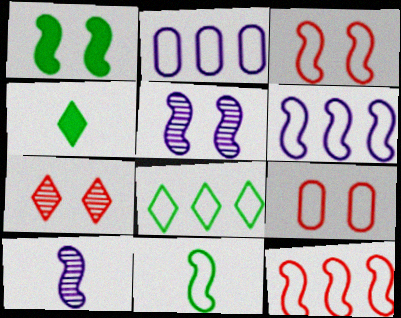[[1, 3, 5], 
[1, 10, 12], 
[2, 8, 12], 
[3, 6, 11]]